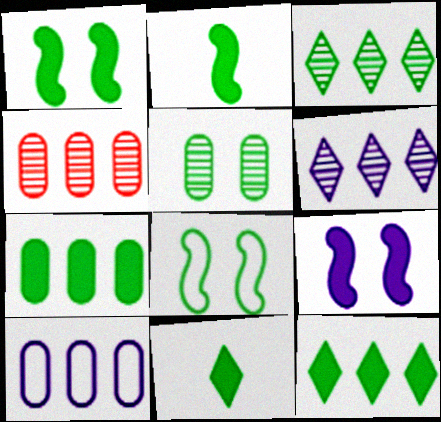[[1, 7, 11], 
[4, 7, 10]]